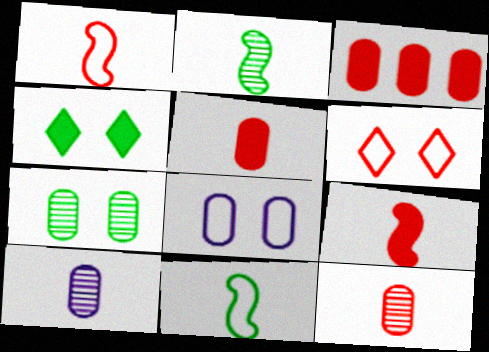[]